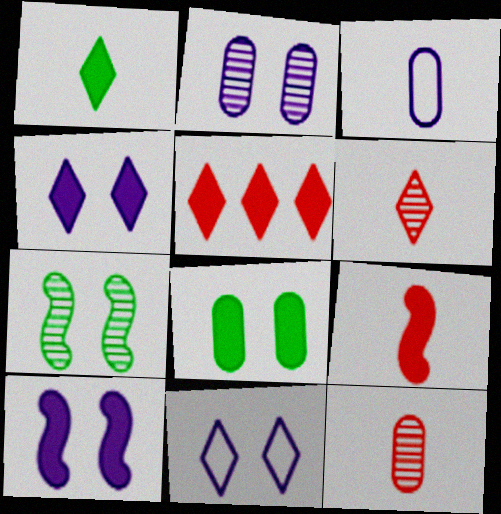[[1, 4, 5], 
[2, 10, 11], 
[3, 5, 7]]